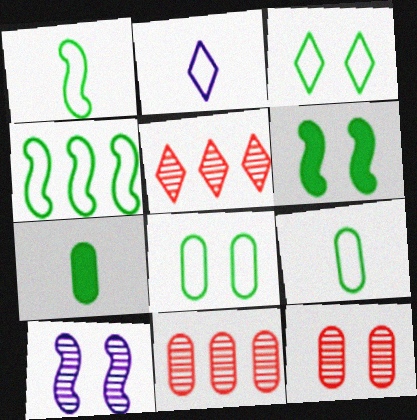[[2, 6, 11], 
[3, 4, 9]]